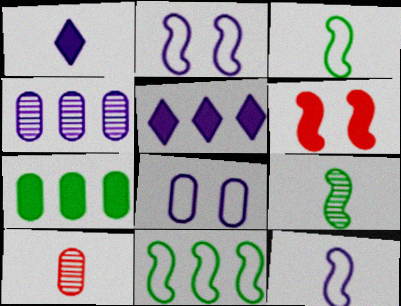[[1, 2, 4], 
[1, 3, 10], 
[1, 6, 7], 
[7, 8, 10]]